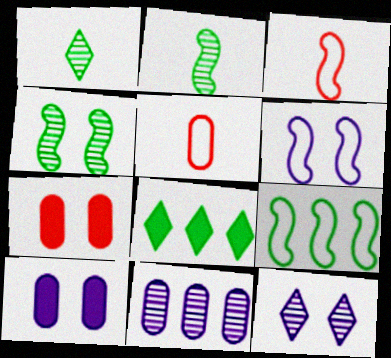[[3, 6, 9], 
[6, 10, 12]]